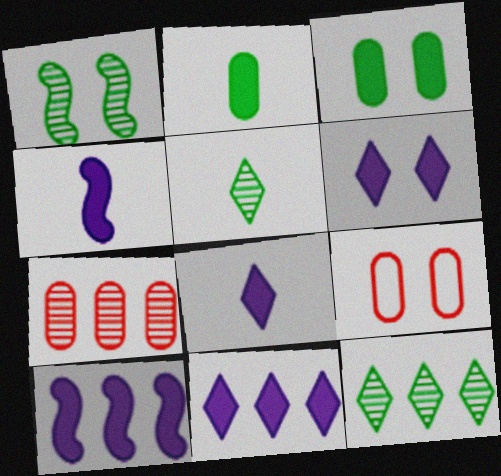[[1, 6, 9], 
[4, 9, 12], 
[5, 9, 10], 
[6, 8, 11]]